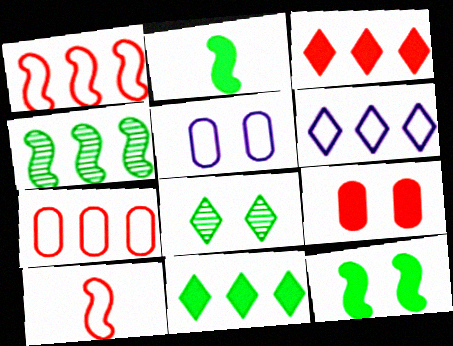[]